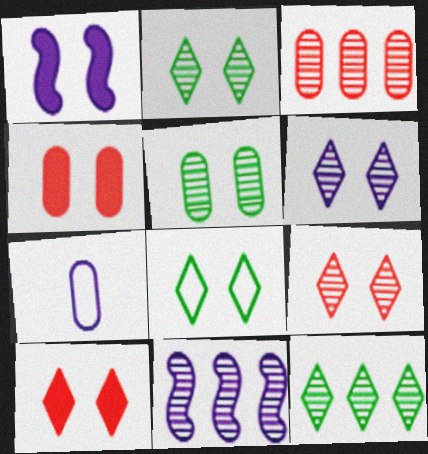[[2, 6, 9], 
[3, 11, 12], 
[6, 8, 10]]